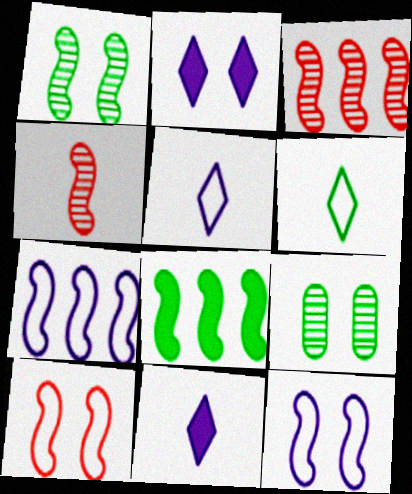[[2, 9, 10], 
[3, 7, 8], 
[4, 8, 12], 
[6, 8, 9]]